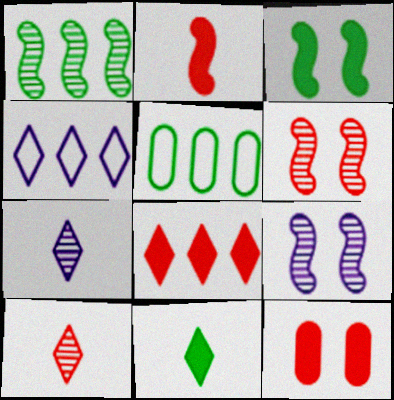[[2, 8, 12]]